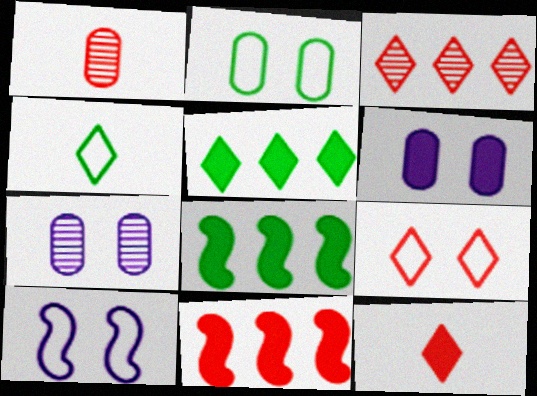[[1, 5, 10], 
[1, 9, 11], 
[2, 9, 10], 
[3, 9, 12], 
[4, 7, 11], 
[6, 8, 12]]